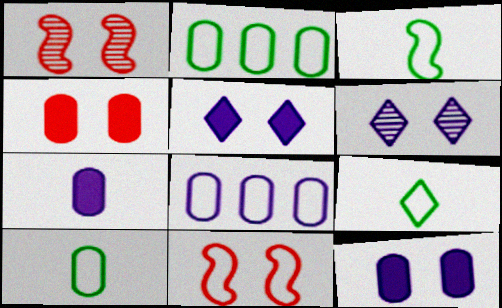[[3, 9, 10], 
[8, 9, 11]]